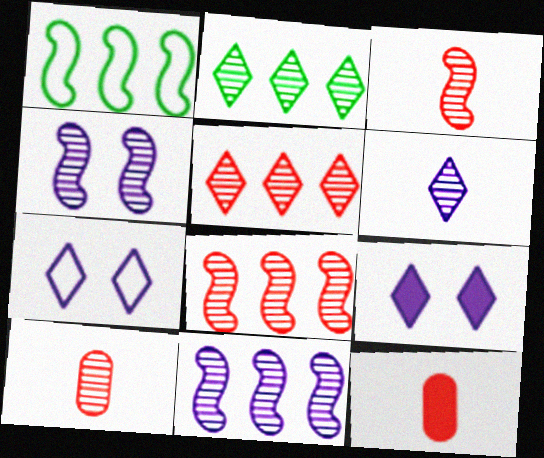[[1, 9, 10], 
[2, 4, 10]]